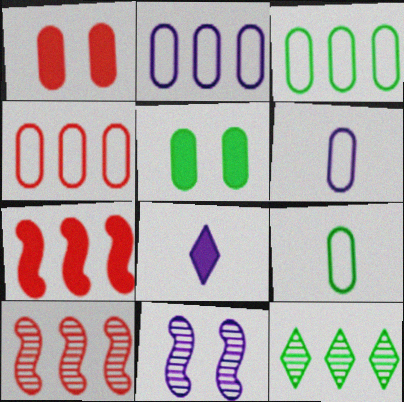[[2, 3, 4], 
[2, 7, 12], 
[2, 8, 11], 
[5, 7, 8]]